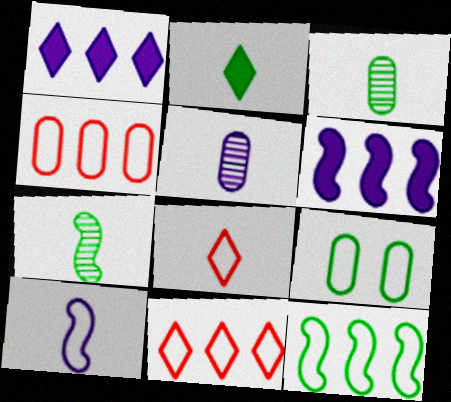[[9, 10, 11]]